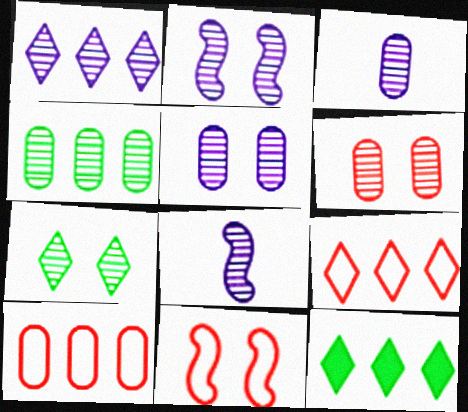[[1, 2, 3], 
[1, 5, 8], 
[1, 9, 12], 
[2, 6, 7], 
[3, 4, 6], 
[3, 11, 12]]